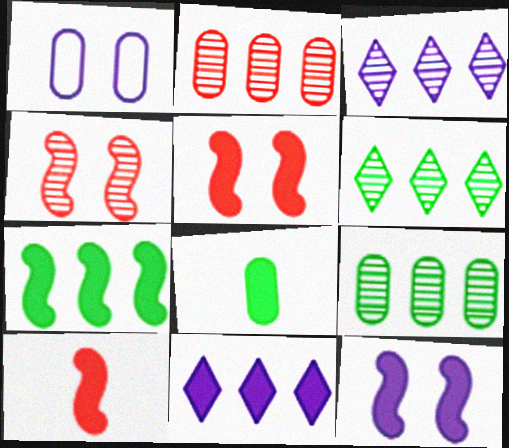[[1, 2, 8], 
[1, 6, 10], 
[5, 8, 11], 
[7, 10, 12]]